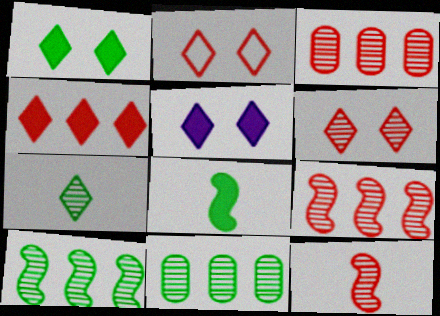[[3, 6, 12]]